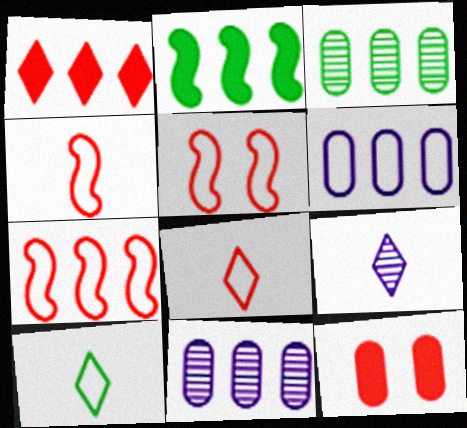[[4, 5, 7], 
[5, 6, 10]]